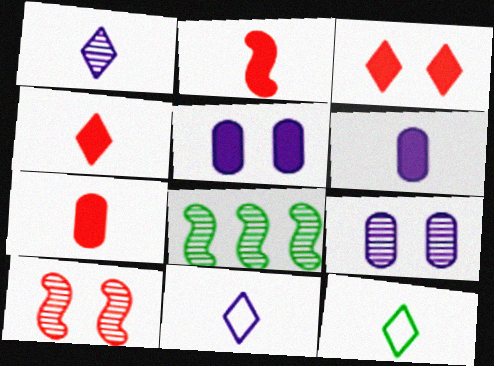[[1, 4, 12], 
[2, 4, 7]]